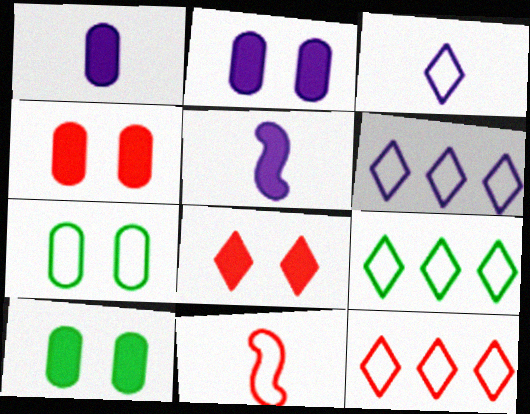[[2, 4, 10], 
[6, 7, 11], 
[6, 9, 12]]